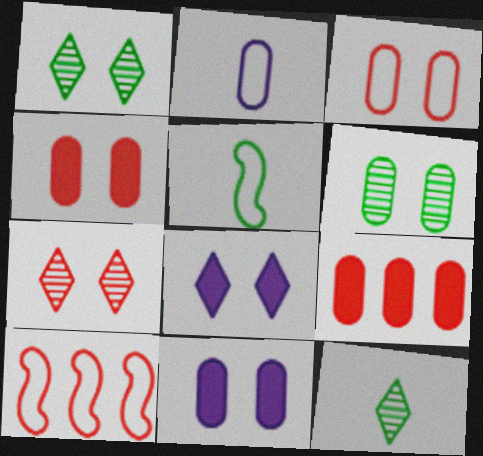[[2, 6, 9], 
[3, 6, 11], 
[10, 11, 12]]